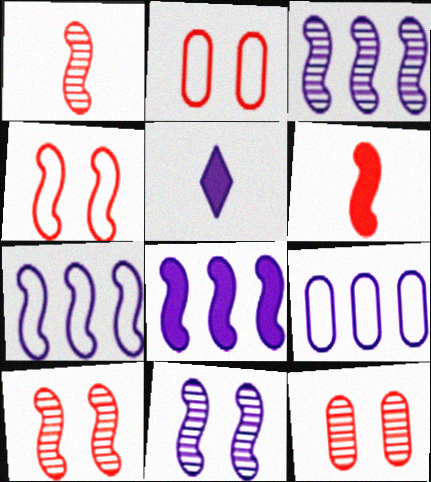[[3, 7, 8], 
[5, 9, 11]]